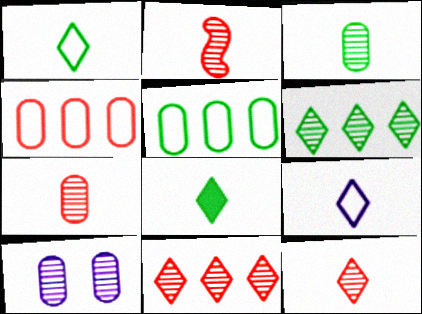[[2, 6, 10], 
[2, 7, 12], 
[8, 9, 12]]